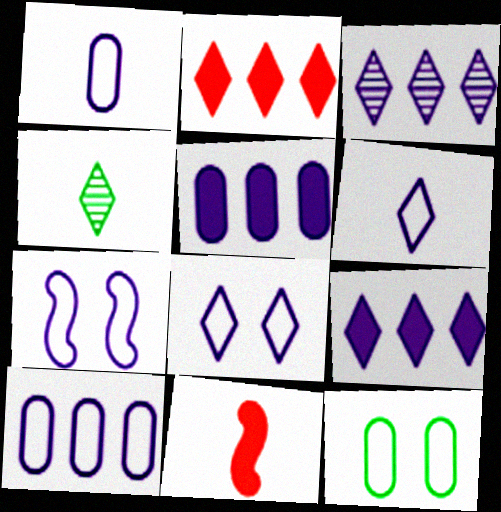[[1, 4, 11], 
[2, 4, 8], 
[3, 11, 12], 
[6, 7, 10]]